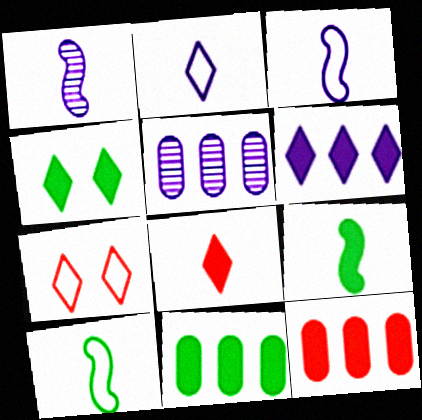[[1, 7, 11], 
[4, 6, 8], 
[4, 9, 11], 
[5, 7, 9]]